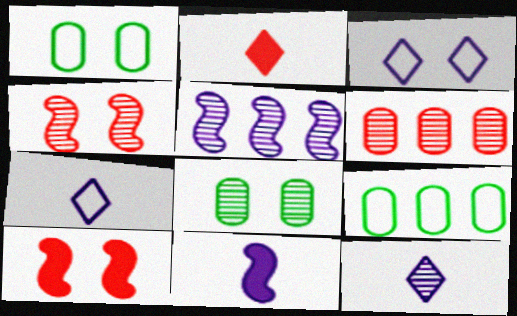[[1, 2, 5], 
[3, 8, 10], 
[9, 10, 12]]